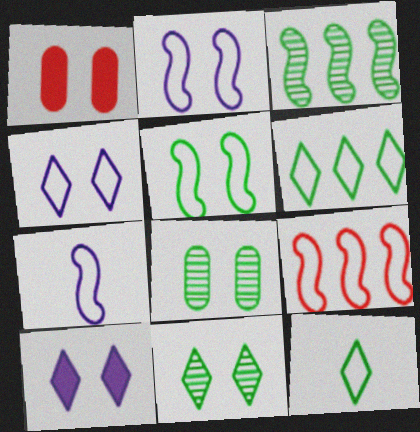[[1, 2, 11], 
[5, 7, 9]]